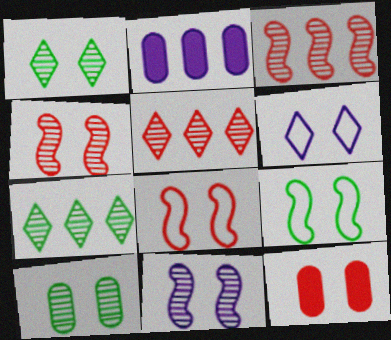[]